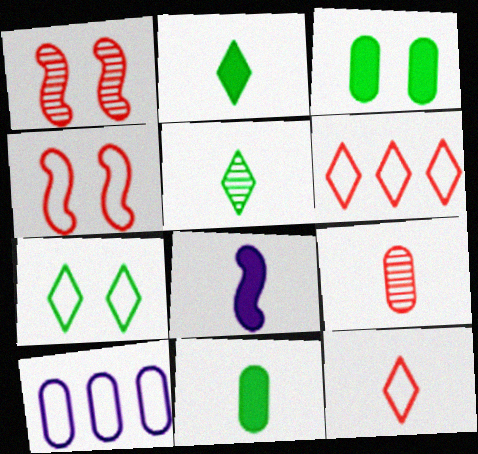[[1, 2, 10], 
[3, 9, 10]]